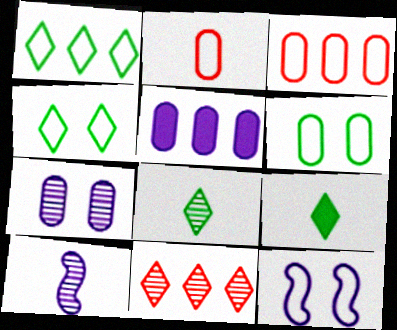[[1, 2, 12], 
[2, 9, 10]]